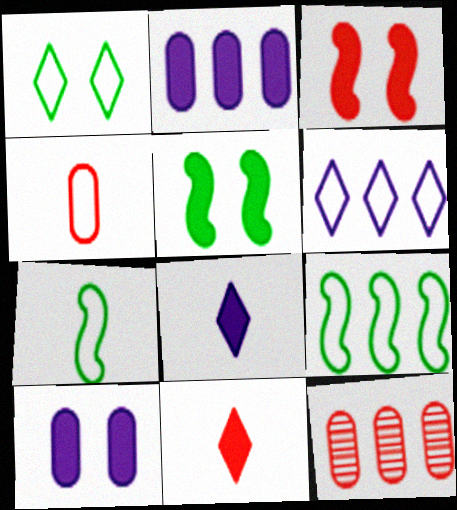[[2, 5, 11]]